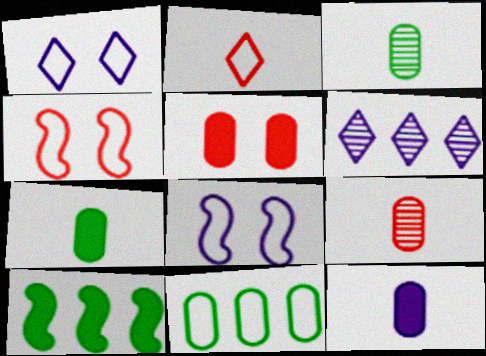[[1, 9, 10], 
[2, 8, 11], 
[4, 6, 7], 
[6, 8, 12]]